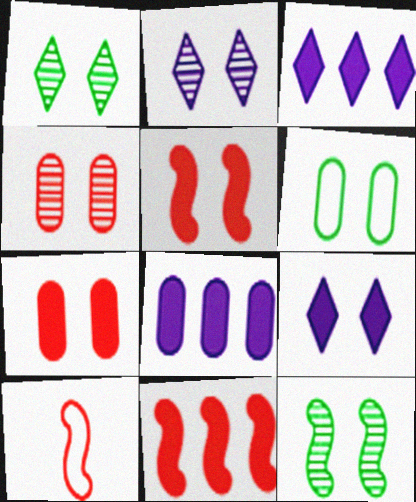[[1, 8, 10], 
[2, 4, 12], 
[2, 5, 6]]